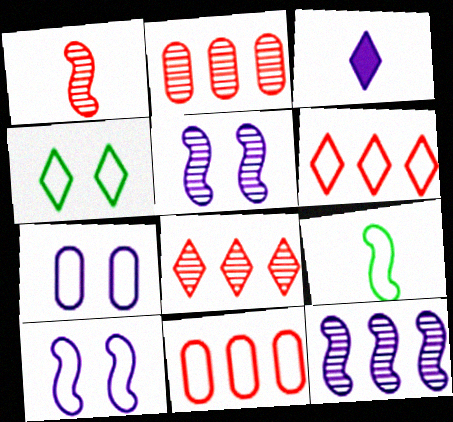[[3, 4, 8], 
[3, 7, 12], 
[6, 7, 9]]